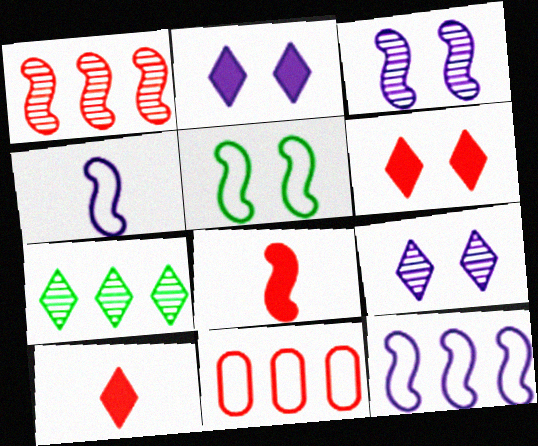[]